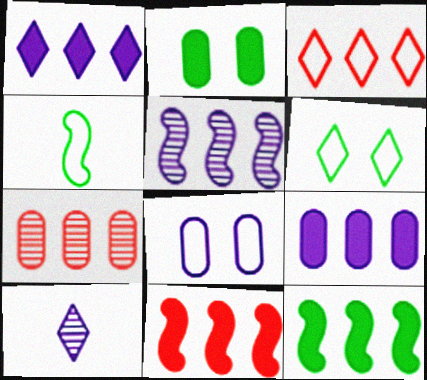[[3, 4, 8], 
[3, 7, 11]]